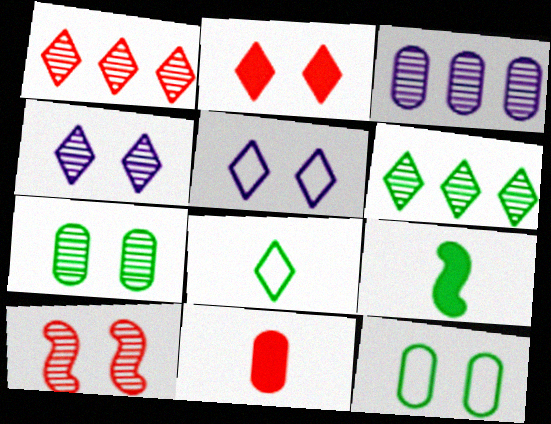[[3, 11, 12], 
[4, 7, 10], 
[6, 9, 12]]